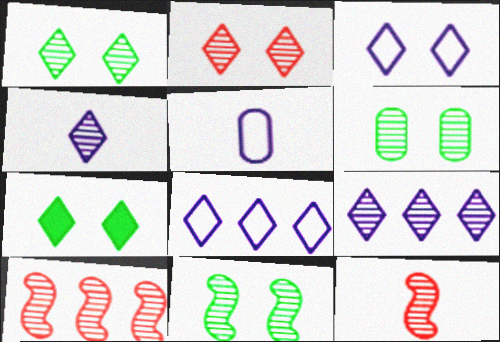[[1, 6, 11], 
[2, 3, 7], 
[4, 6, 10], 
[5, 7, 10], 
[6, 9, 12]]